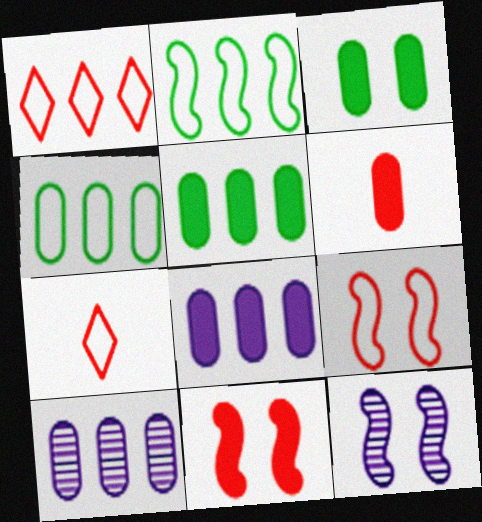[[3, 6, 8], 
[5, 7, 12]]